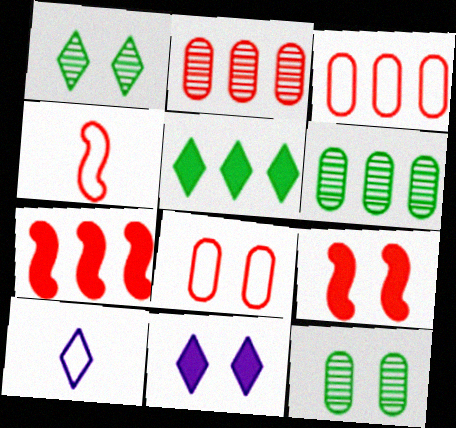[[4, 6, 11], 
[6, 9, 10], 
[7, 10, 12]]